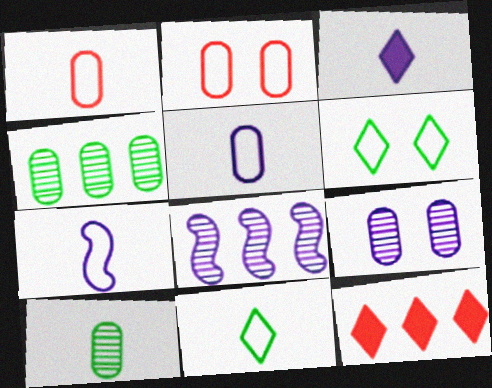[[1, 7, 11]]